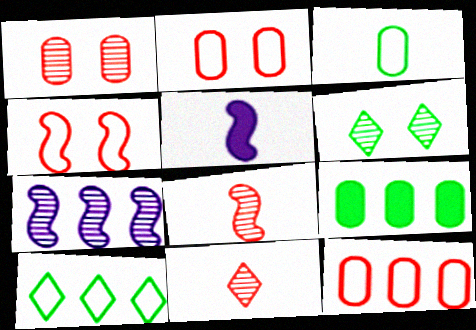[[1, 5, 10], 
[3, 5, 11], 
[5, 6, 12]]